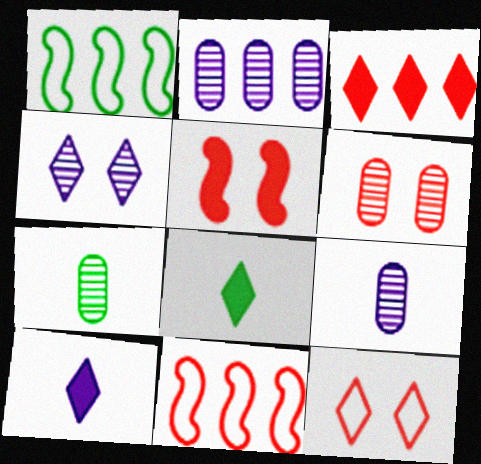[[1, 2, 3], 
[1, 6, 10], 
[2, 6, 7], 
[5, 6, 12]]